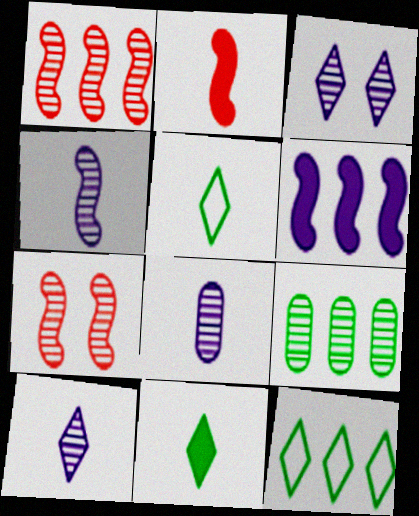[[2, 5, 8], 
[4, 8, 10], 
[7, 9, 10]]